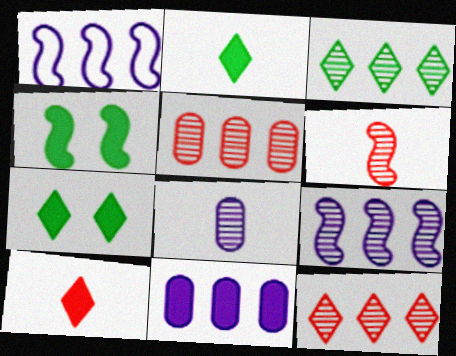[[1, 4, 6], 
[3, 5, 9], 
[4, 10, 11]]